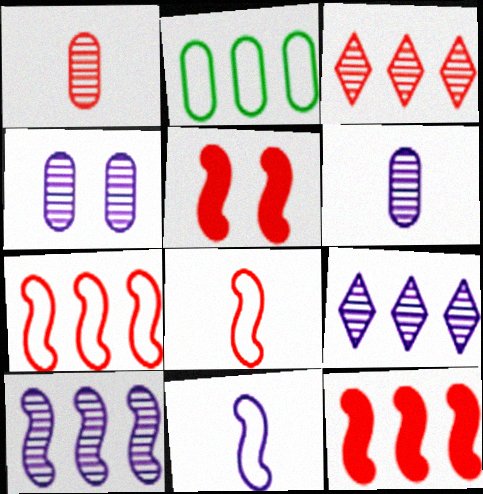[[2, 9, 12]]